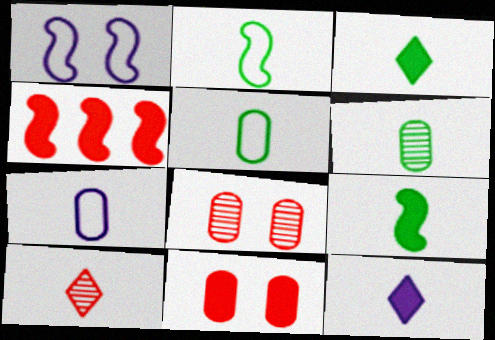[[2, 3, 6], 
[7, 9, 10]]